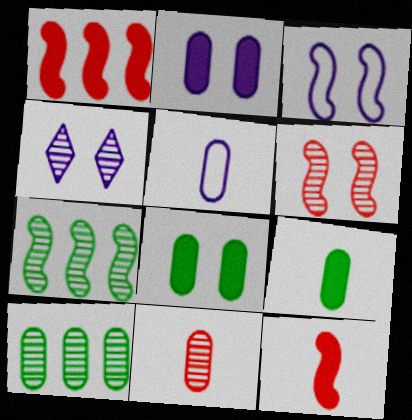[[2, 3, 4], 
[3, 7, 12], 
[4, 7, 11], 
[5, 9, 11]]